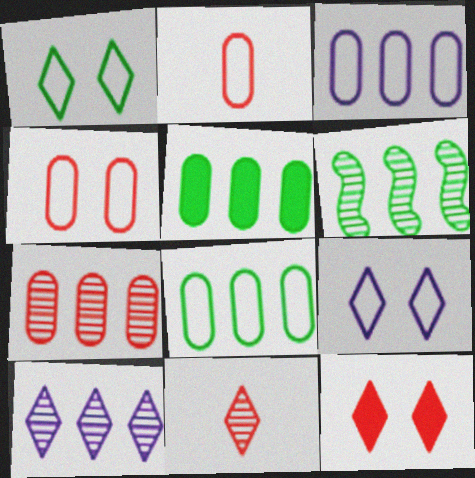[[3, 5, 7], 
[6, 7, 10]]